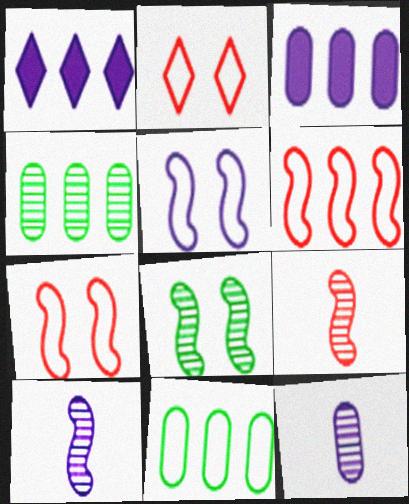[[1, 4, 6], 
[1, 5, 12]]